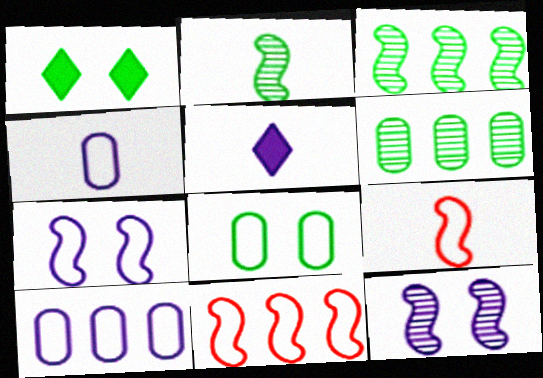[[5, 10, 12]]